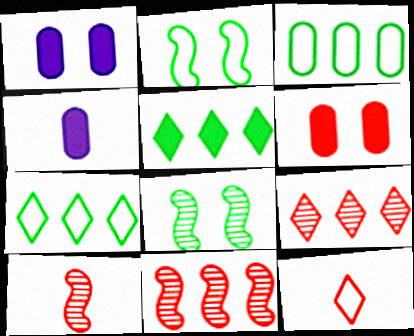[[1, 7, 10], 
[2, 4, 9], 
[6, 11, 12]]